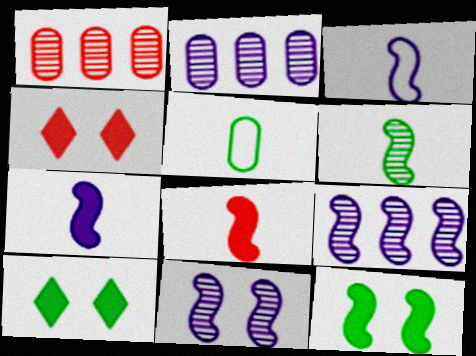[[1, 3, 10], 
[3, 6, 8], 
[4, 5, 9]]